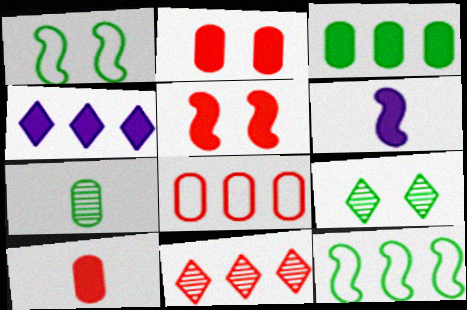[[6, 8, 9]]